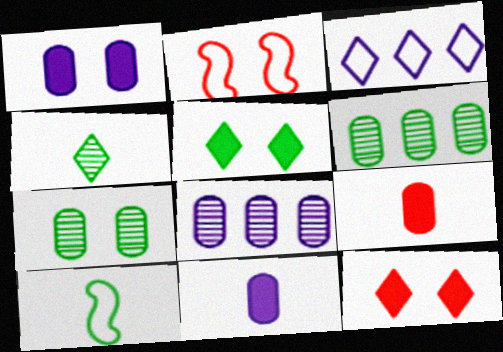[[3, 4, 12], 
[5, 6, 10], 
[8, 10, 12]]